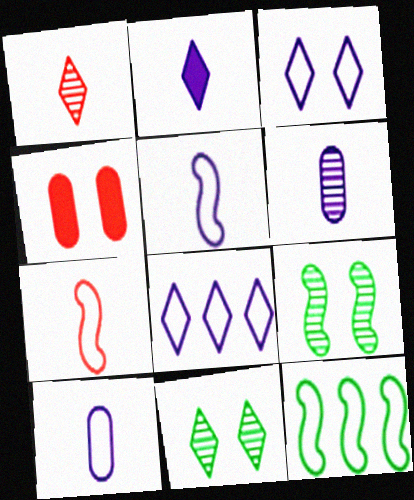[[2, 5, 6], 
[3, 4, 9]]